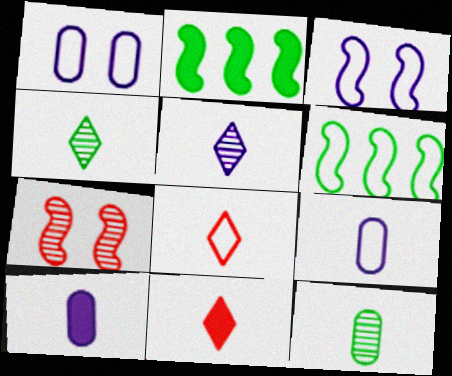[[1, 6, 8]]